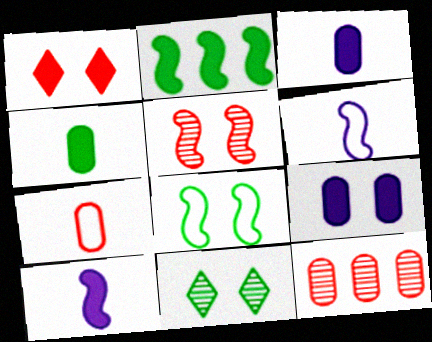[[1, 2, 3], 
[2, 5, 6]]